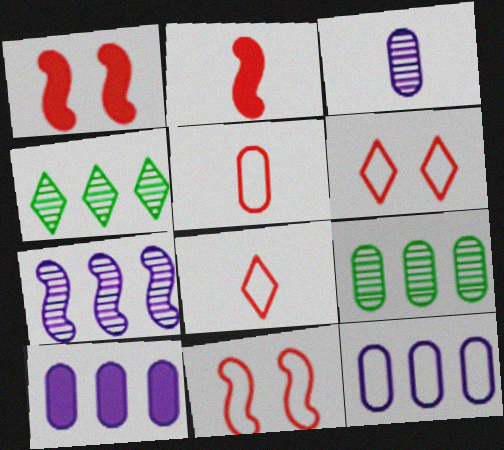[]